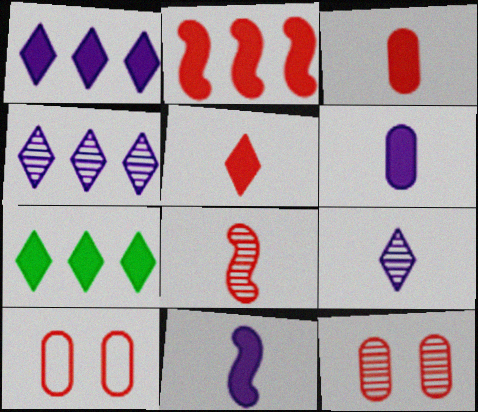[]